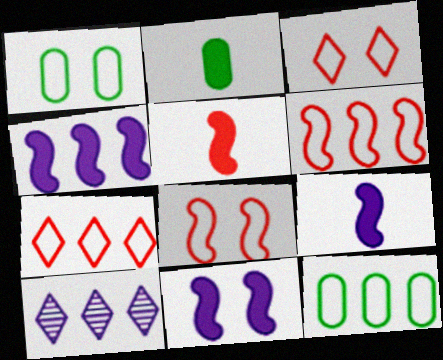[[1, 5, 10], 
[2, 8, 10], 
[4, 9, 11]]